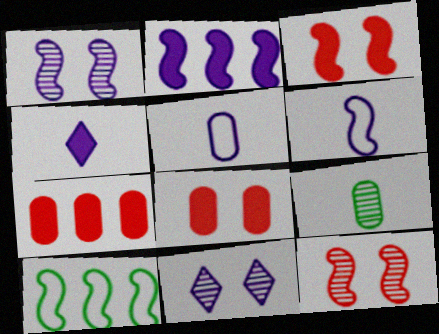[[1, 2, 6], 
[2, 5, 11]]